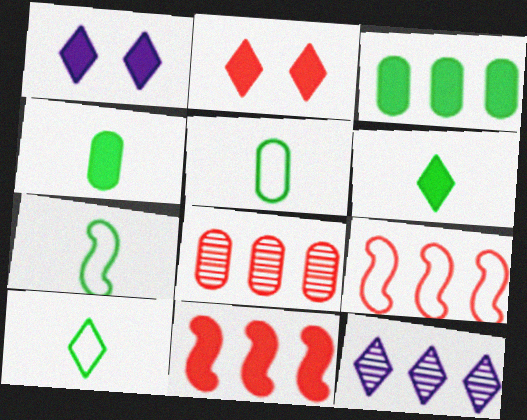[[1, 4, 11], 
[1, 7, 8], 
[2, 10, 12], 
[3, 9, 12], 
[5, 7, 10]]